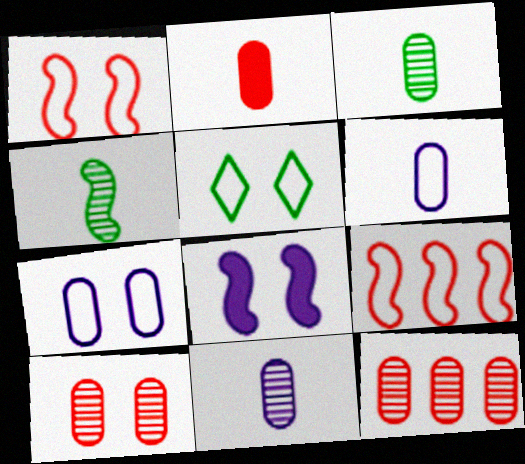[[1, 5, 7], 
[2, 3, 6], 
[4, 8, 9], 
[5, 6, 9], 
[5, 8, 10]]